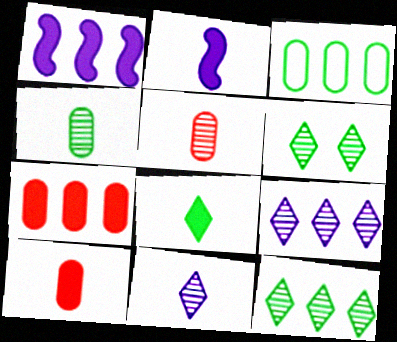[[2, 8, 10]]